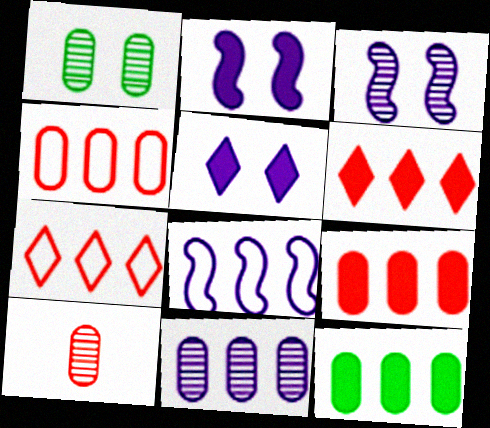[[1, 10, 11], 
[4, 11, 12]]